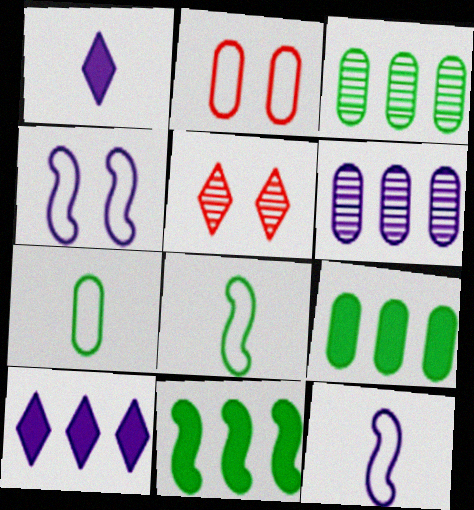[[1, 4, 6], 
[5, 9, 12]]